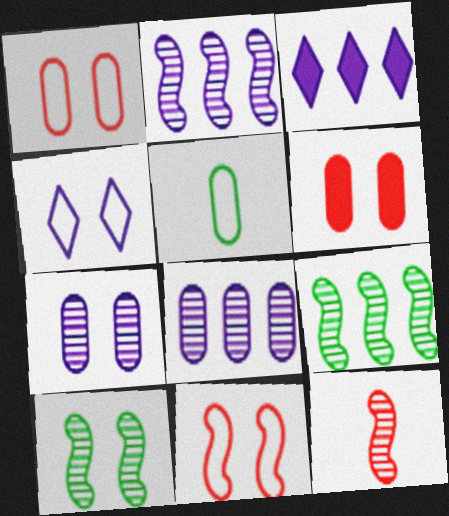[[2, 10, 12], 
[4, 6, 10], 
[5, 6, 8]]